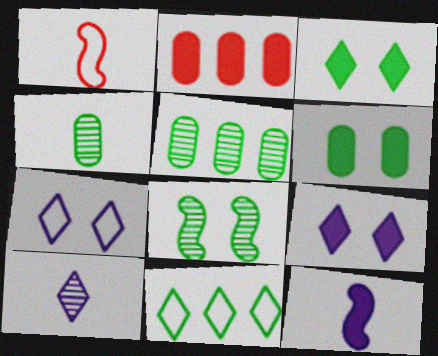[[1, 5, 9], 
[2, 3, 12]]